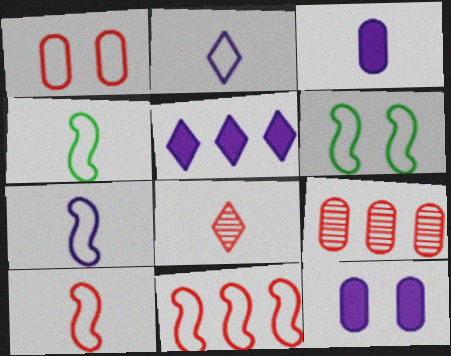[[3, 4, 8], 
[4, 7, 10], 
[6, 7, 11]]